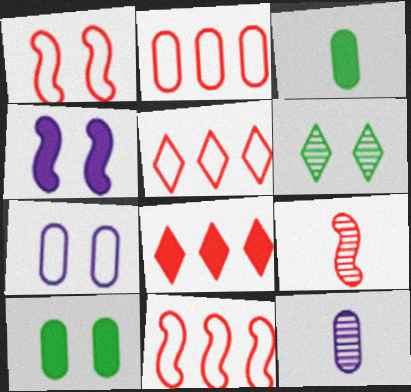[[2, 5, 11], 
[2, 10, 12], 
[3, 4, 8]]